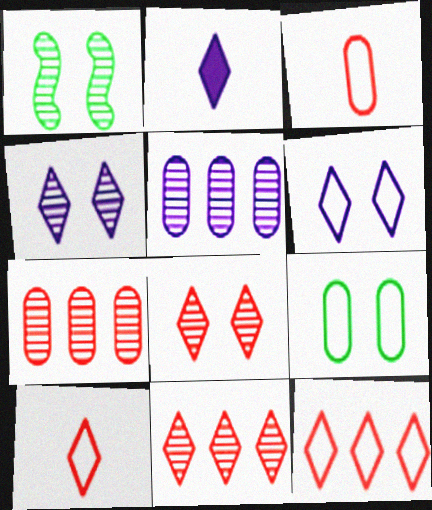[]